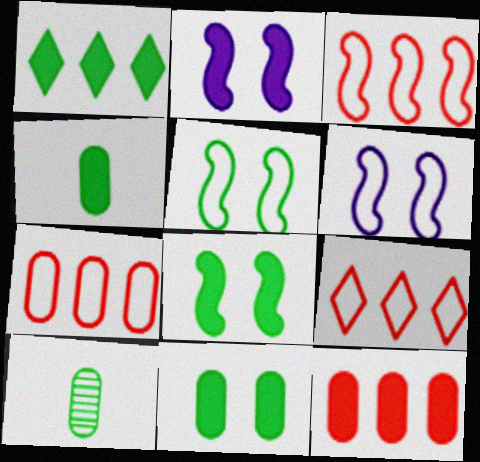[[1, 4, 8], 
[1, 5, 10], 
[2, 9, 10], 
[3, 7, 9]]